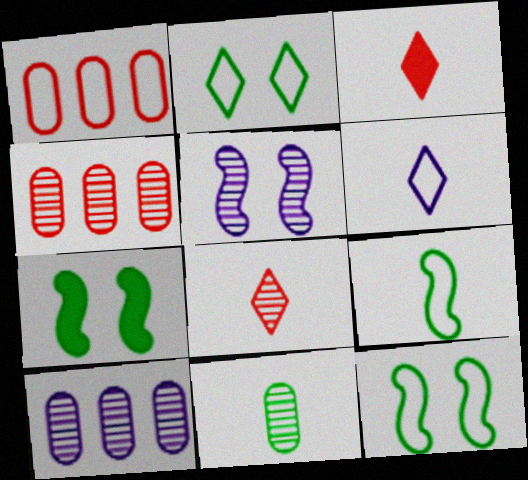[[1, 6, 12], 
[3, 10, 12], 
[4, 6, 7]]